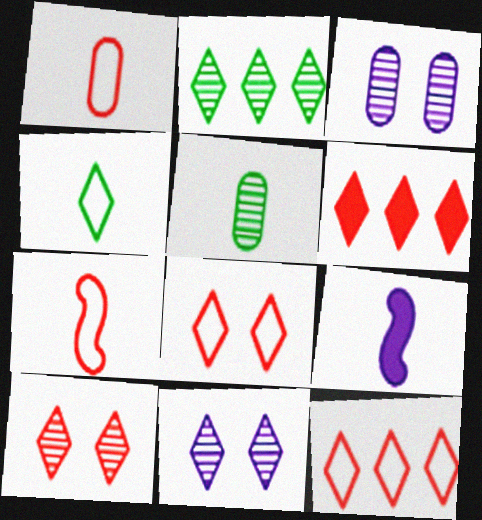[[4, 6, 11]]